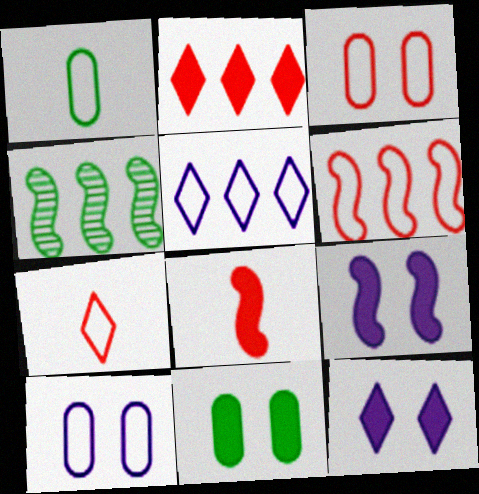[[3, 6, 7]]